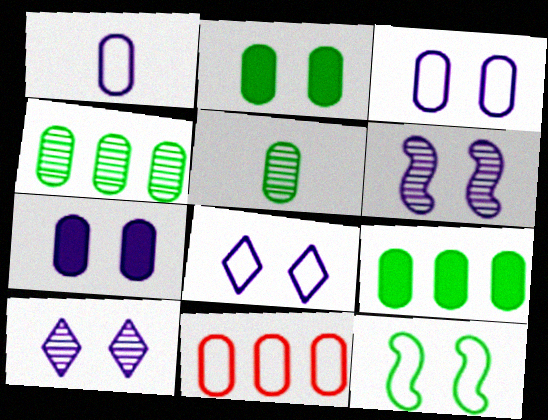[[5, 7, 11], 
[6, 7, 8]]